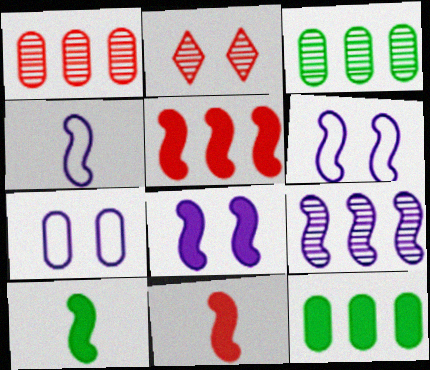[[2, 4, 12], 
[4, 8, 9], 
[5, 8, 10]]